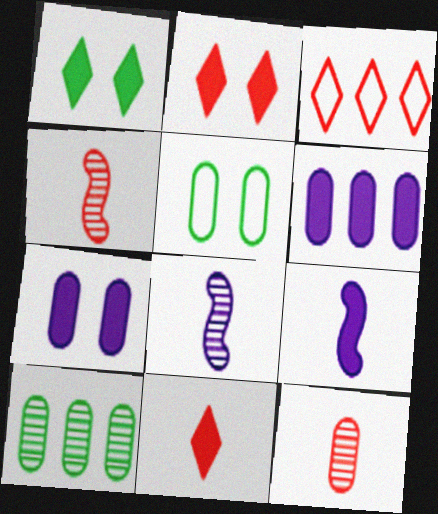[[5, 6, 12]]